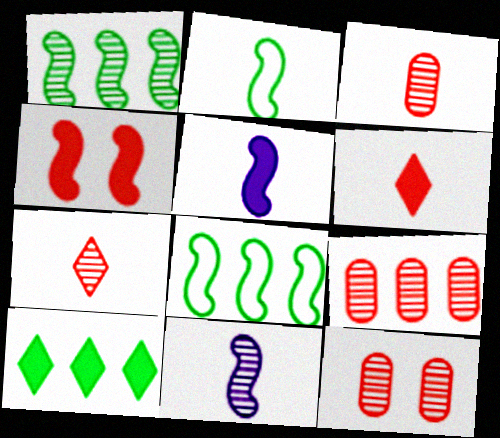[[3, 9, 12], 
[4, 8, 11]]